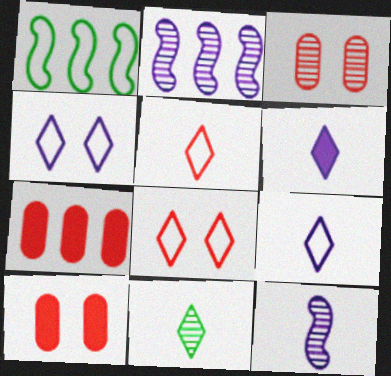[[1, 3, 6], 
[2, 3, 11], 
[5, 6, 11]]